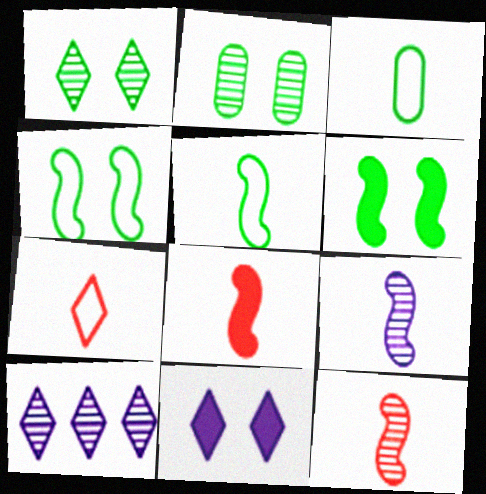[[2, 10, 12], 
[5, 8, 9]]